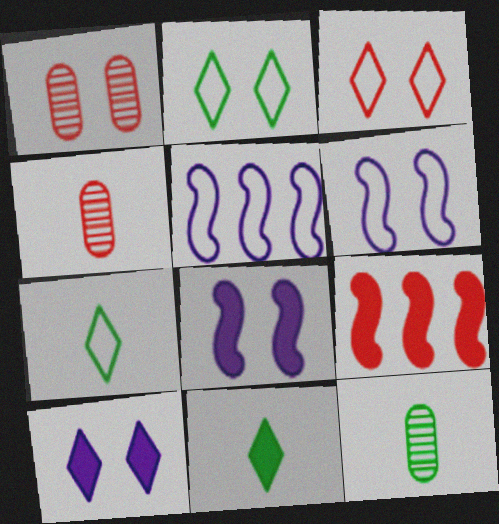[[1, 2, 8], 
[1, 5, 11], 
[3, 4, 9]]